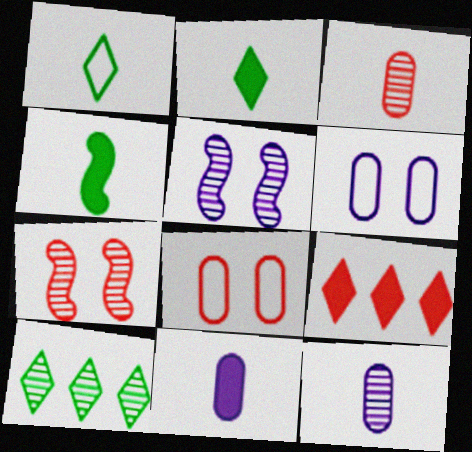[[3, 5, 10], 
[7, 10, 12]]